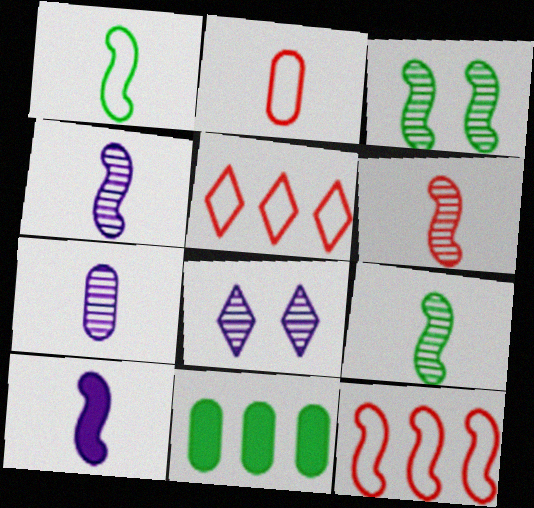[[1, 6, 10], 
[3, 10, 12], 
[4, 6, 9]]